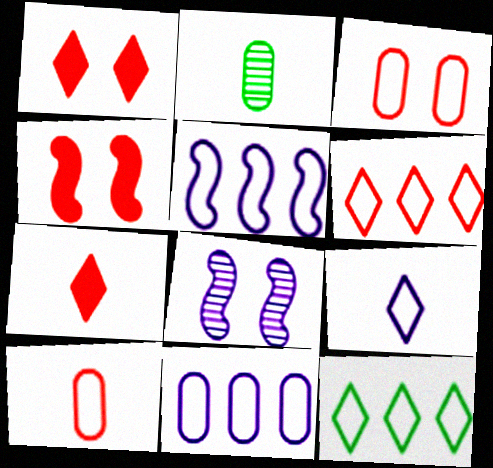[[1, 2, 5]]